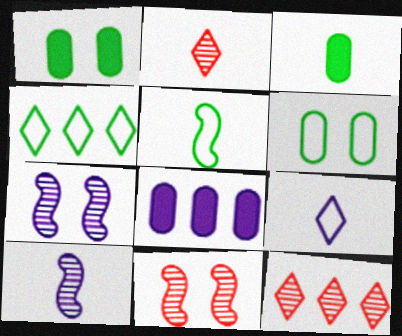[[4, 5, 6], 
[7, 8, 9]]